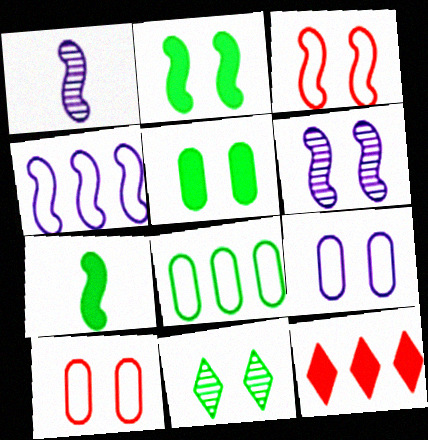[[2, 3, 6], 
[7, 8, 11]]